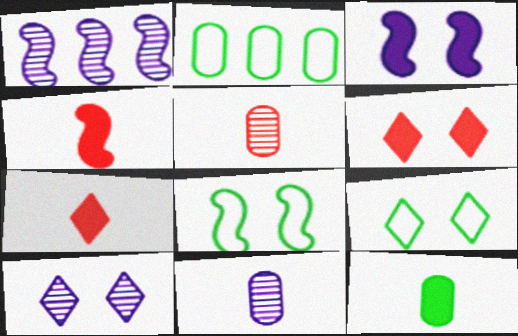[[1, 4, 8], 
[1, 10, 11], 
[2, 4, 10], 
[6, 9, 10]]